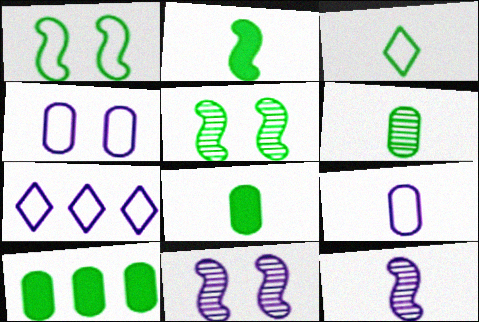[[2, 3, 6], 
[3, 5, 10]]